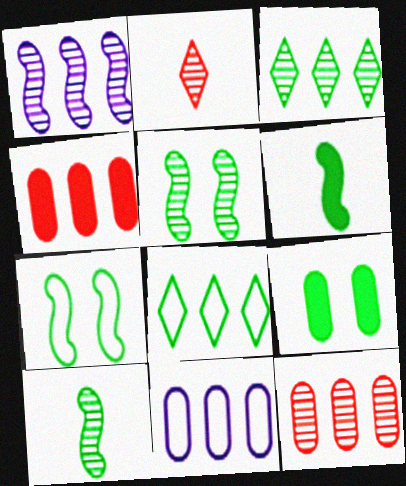[[1, 3, 12], 
[1, 4, 8], 
[8, 9, 10]]